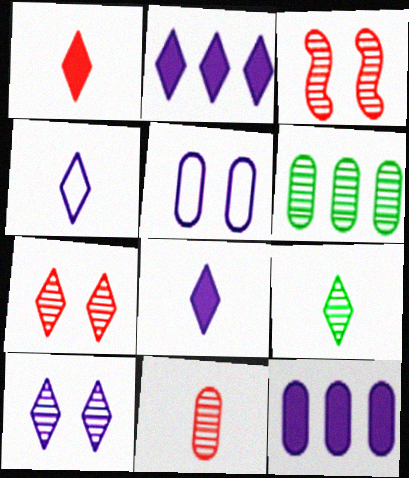[[1, 4, 9], 
[2, 4, 10]]